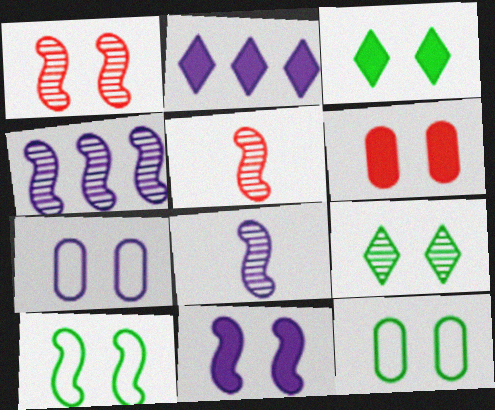[[1, 3, 7], 
[1, 10, 11], 
[2, 5, 12], 
[2, 7, 8], 
[3, 6, 11]]